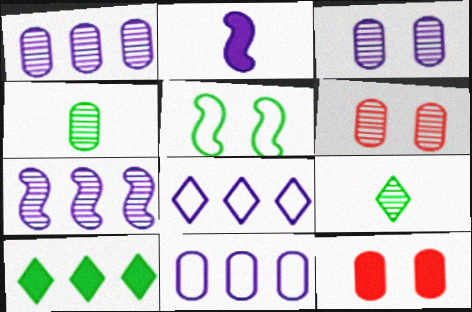[[1, 4, 6], 
[2, 3, 8], 
[2, 10, 12], 
[4, 5, 10], 
[4, 11, 12], 
[6, 7, 9]]